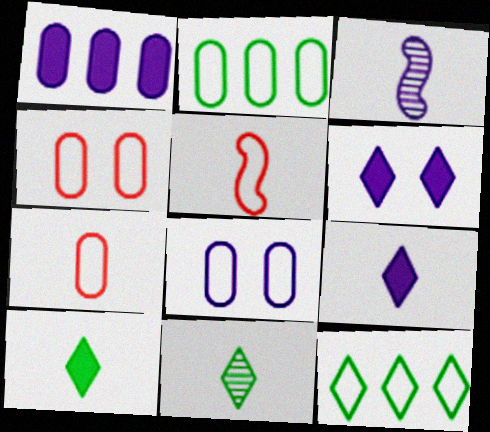[[2, 7, 8], 
[3, 7, 10], 
[5, 8, 12]]